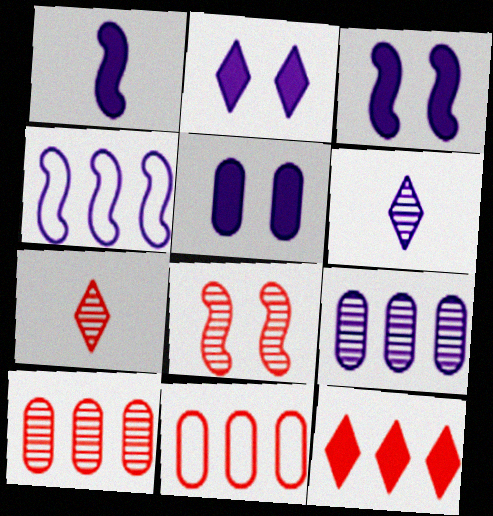[[2, 3, 5], 
[4, 5, 6], 
[7, 8, 10]]